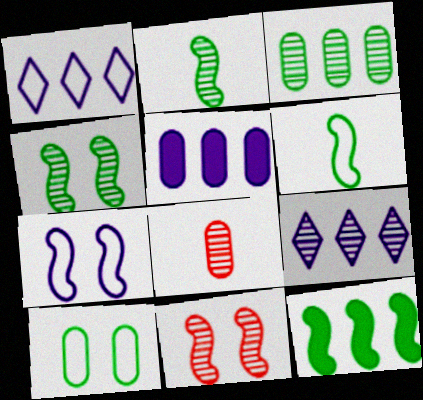[[4, 6, 12], 
[4, 8, 9], 
[5, 8, 10]]